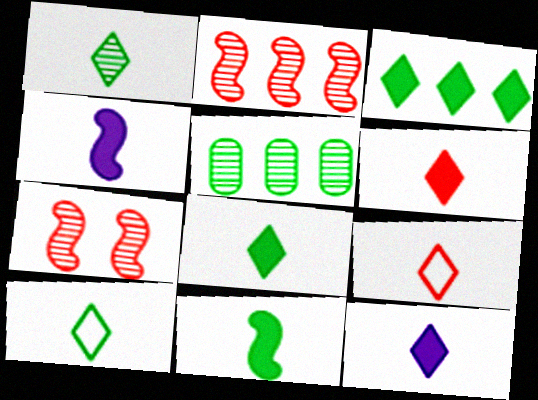[[1, 8, 10], 
[1, 9, 12], 
[6, 8, 12]]